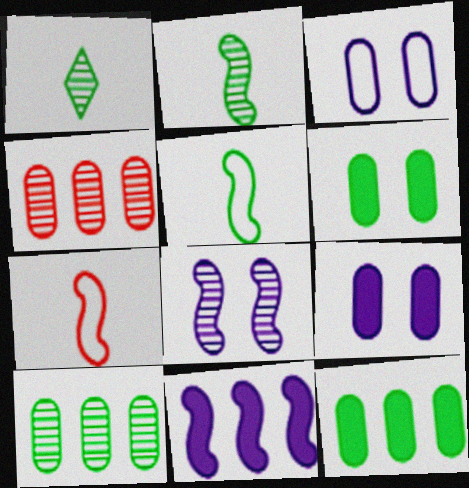[[1, 4, 8]]